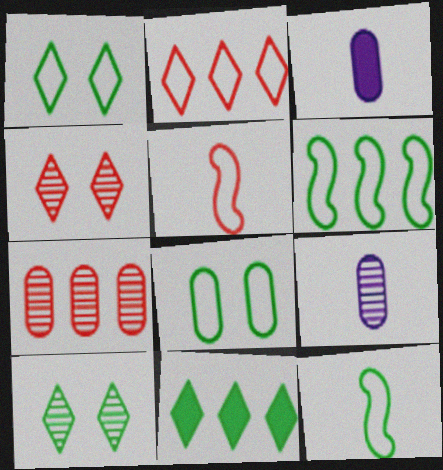[[3, 4, 6], 
[3, 7, 8]]